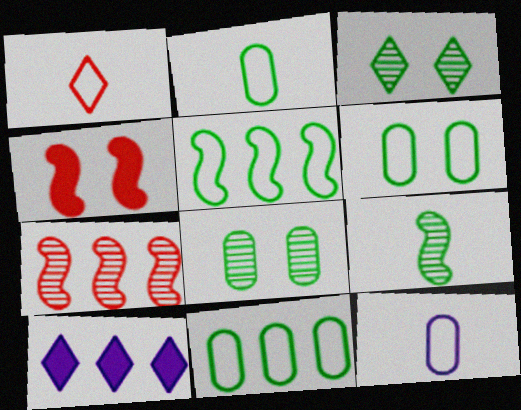[[1, 3, 10], 
[2, 6, 11], 
[7, 10, 11]]